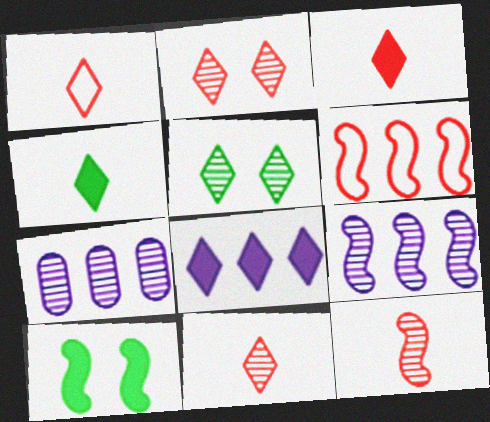[[1, 3, 11], 
[1, 5, 8], 
[1, 7, 10], 
[5, 7, 12]]